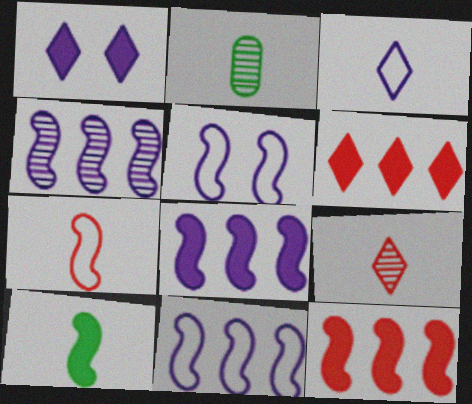[[2, 5, 6], 
[4, 8, 11]]